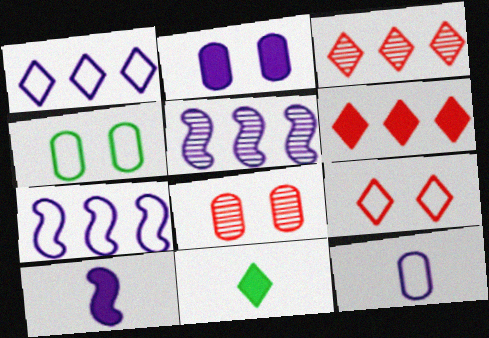[[2, 4, 8], 
[3, 4, 10], 
[7, 8, 11]]